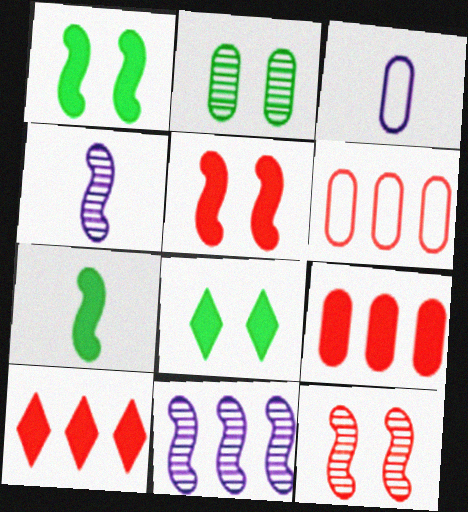[[2, 3, 9], 
[4, 6, 8]]